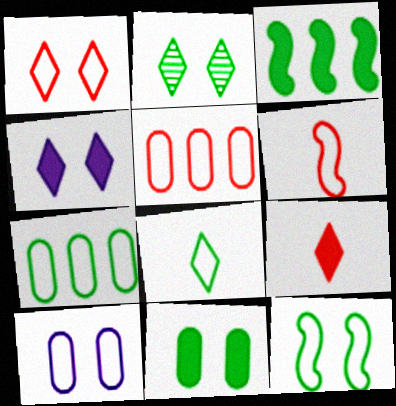[[1, 2, 4], 
[1, 5, 6], 
[1, 10, 12], 
[2, 11, 12], 
[7, 8, 12]]